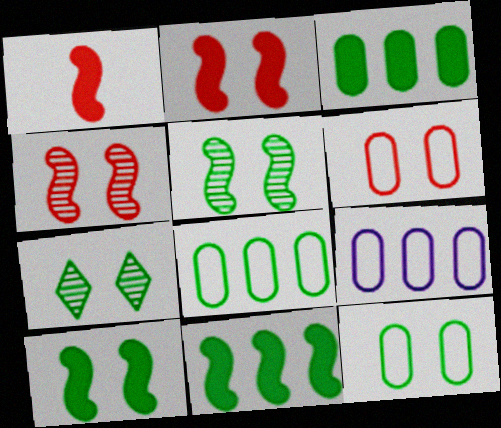[[1, 7, 9], 
[7, 10, 12]]